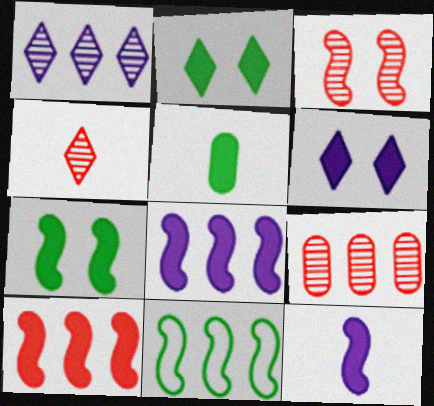[[3, 4, 9], 
[3, 11, 12], 
[5, 6, 10], 
[7, 10, 12]]